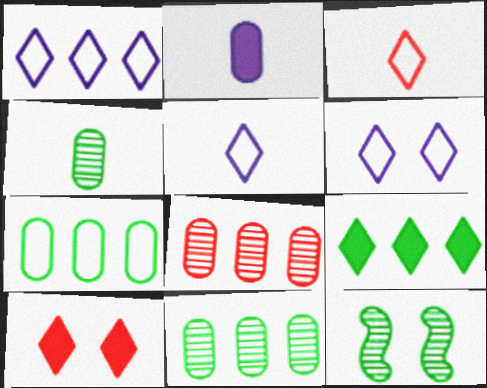[[1, 5, 6]]